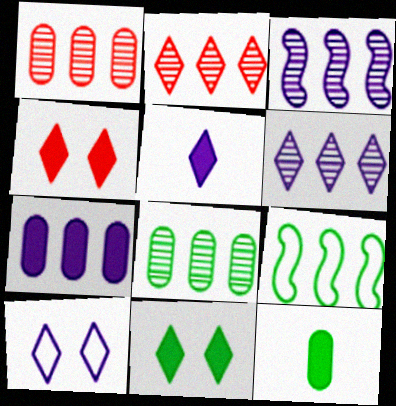[[2, 3, 8], 
[2, 7, 9], 
[5, 6, 10]]